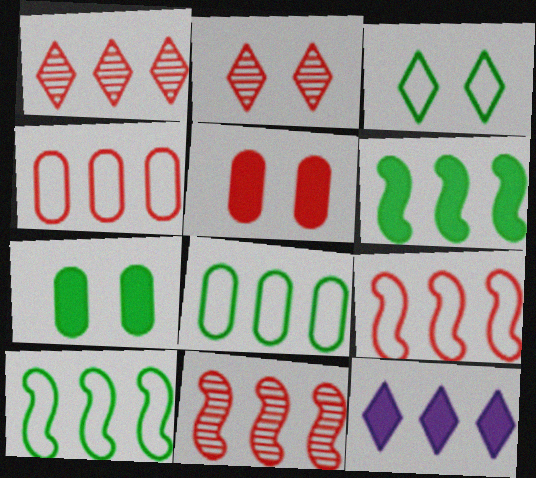[[8, 11, 12]]